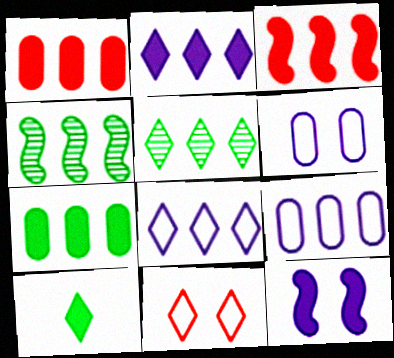[[1, 4, 8], 
[1, 10, 12], 
[2, 3, 7], 
[3, 5, 9]]